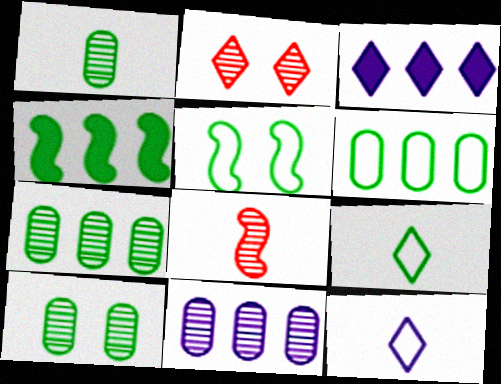[[1, 7, 10], 
[2, 3, 9], 
[4, 9, 10], 
[5, 6, 9]]